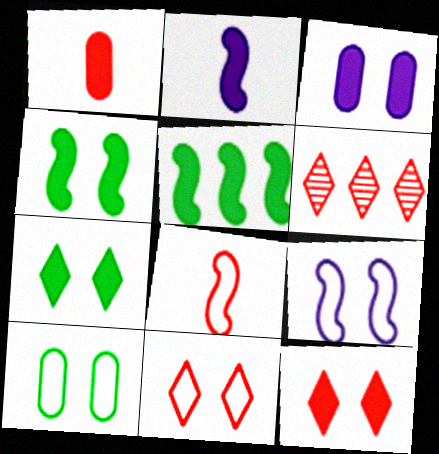[[2, 6, 10], 
[3, 4, 12], 
[9, 10, 11]]